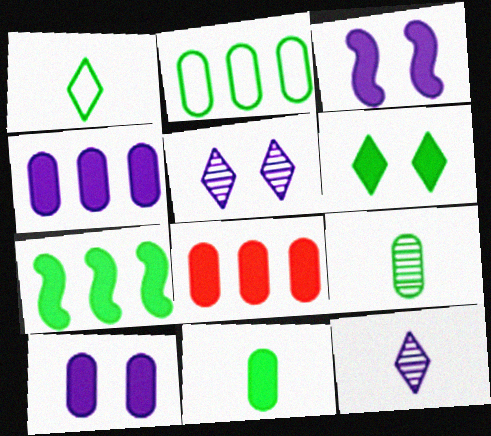[[6, 7, 11], 
[8, 10, 11]]